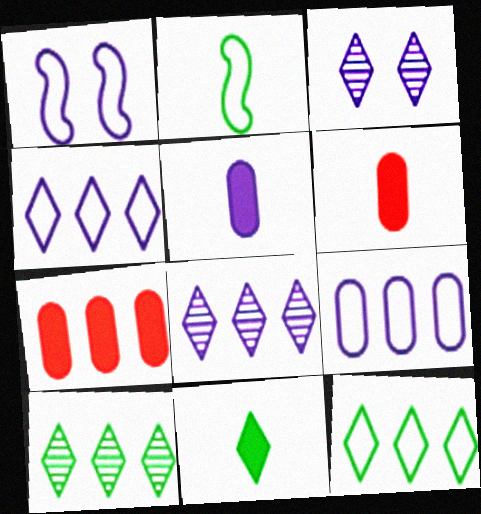[[1, 5, 8], 
[1, 6, 10], 
[2, 3, 7]]